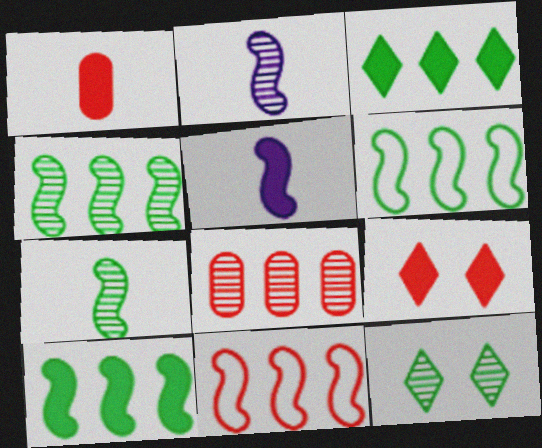[[2, 8, 12], 
[4, 6, 10]]